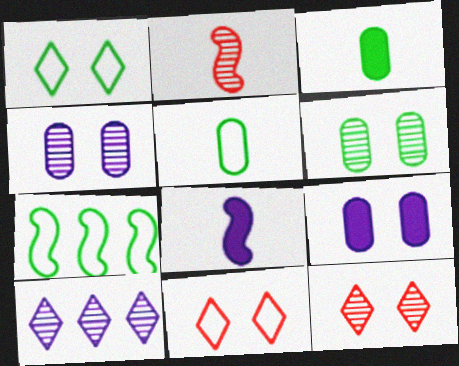[[1, 5, 7], 
[2, 6, 10]]